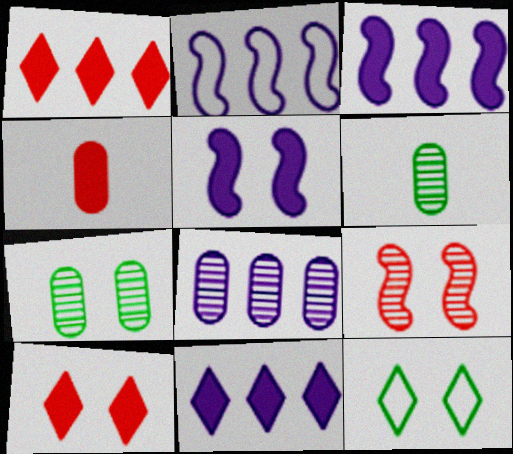[[2, 6, 10], 
[2, 8, 11]]